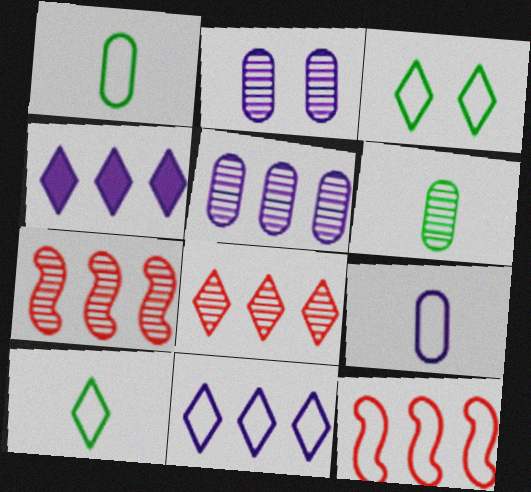[[3, 9, 12]]